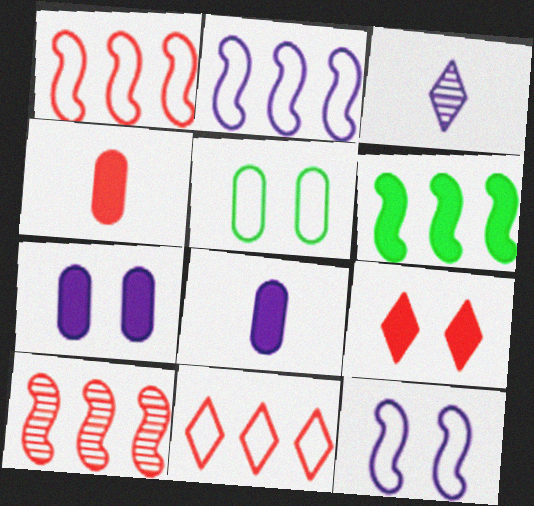[[2, 3, 7], 
[2, 6, 10], 
[6, 8, 9]]